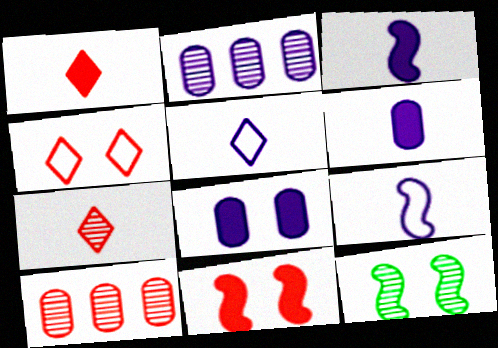[[2, 7, 12], 
[4, 8, 12]]